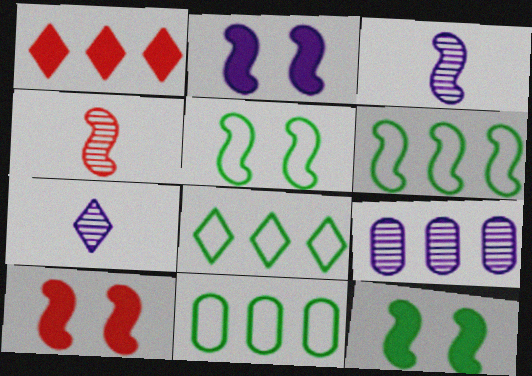[[1, 6, 9], 
[2, 4, 6], 
[2, 10, 12], 
[3, 6, 10], 
[6, 8, 11], 
[7, 10, 11]]